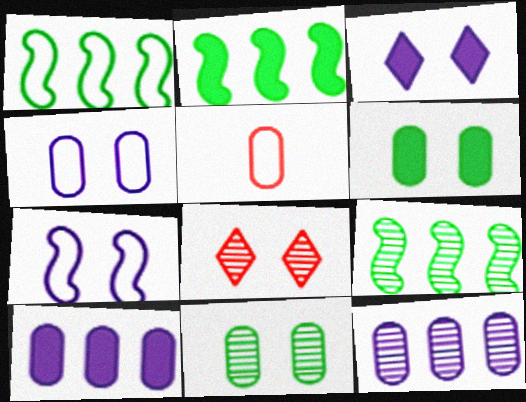[[1, 2, 9], 
[3, 5, 9], 
[5, 6, 12], 
[5, 10, 11], 
[6, 7, 8]]